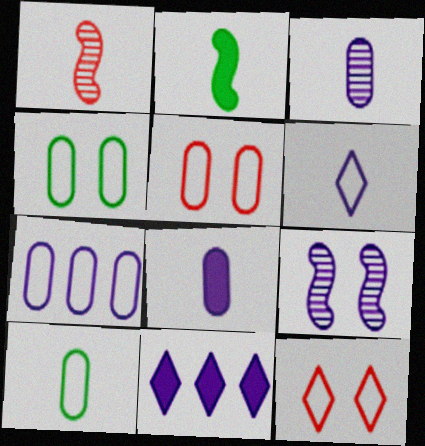[[1, 4, 11], 
[5, 7, 10]]